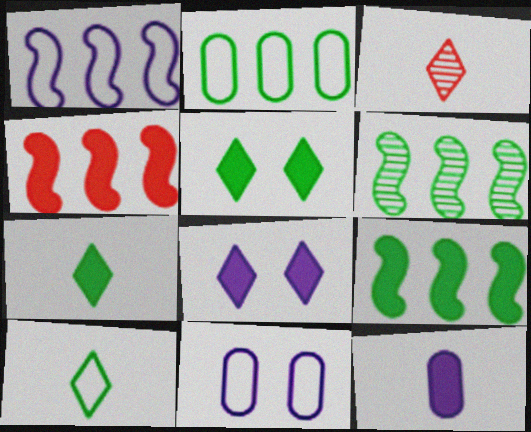[[1, 4, 6], 
[3, 9, 11], 
[4, 5, 12]]